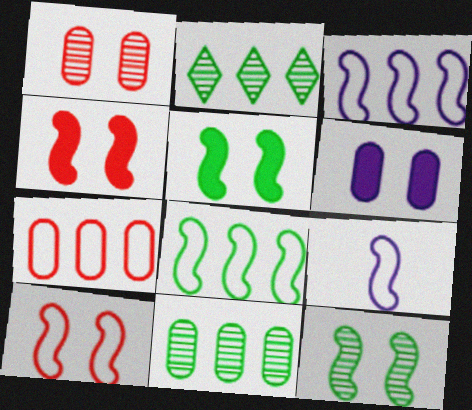[[8, 9, 10]]